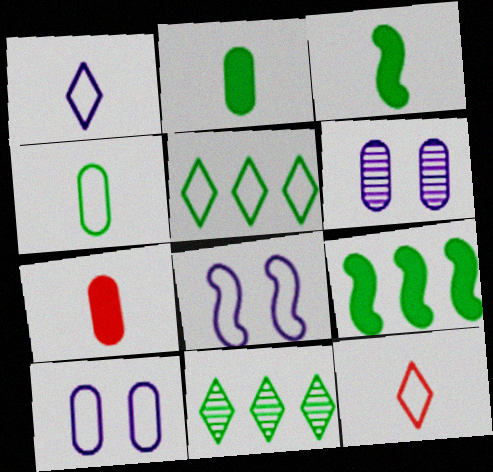[[6, 9, 12], 
[7, 8, 11]]